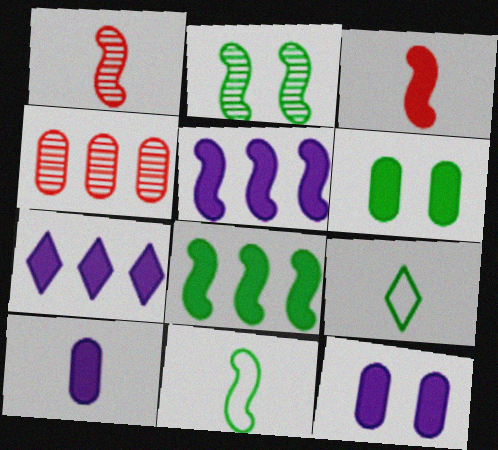[[1, 9, 10], 
[2, 8, 11], 
[3, 6, 7]]